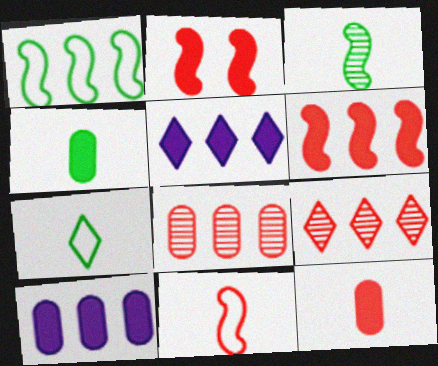[[1, 5, 8], 
[1, 9, 10], 
[2, 4, 5], 
[3, 4, 7]]